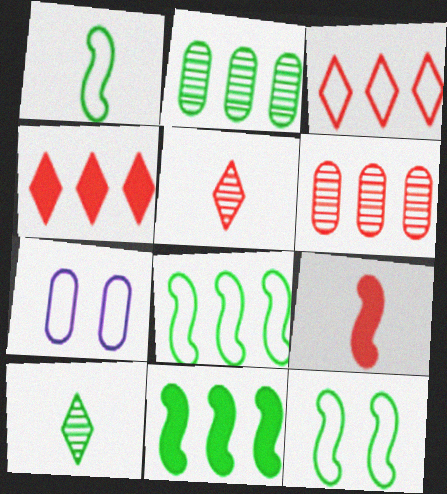[[1, 3, 7], 
[1, 8, 12], 
[5, 7, 11]]